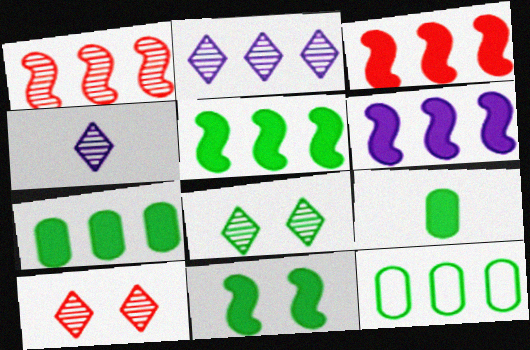[[2, 3, 12], 
[3, 5, 6]]